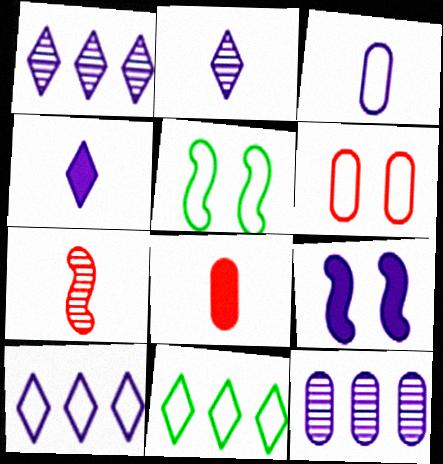[[1, 3, 9], 
[1, 5, 8]]